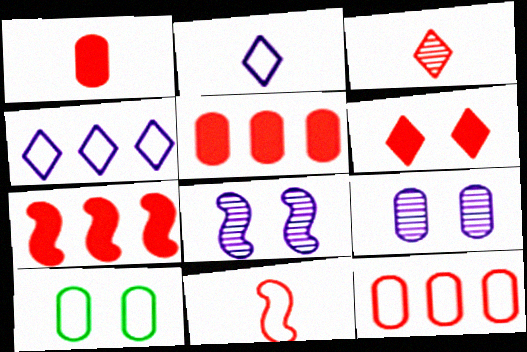[[1, 3, 11], 
[1, 6, 7], 
[4, 10, 11], 
[6, 8, 10]]